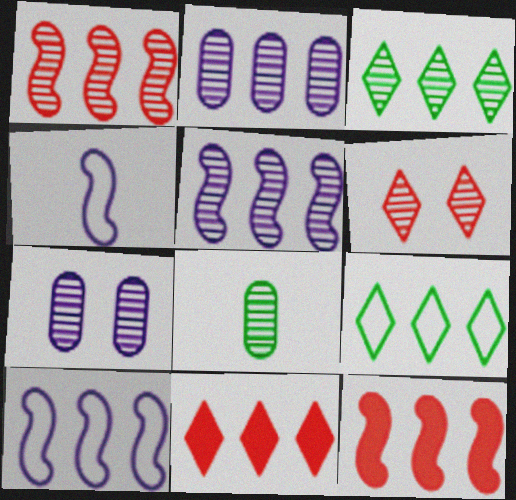[[1, 2, 3], 
[2, 9, 12], 
[5, 6, 8]]